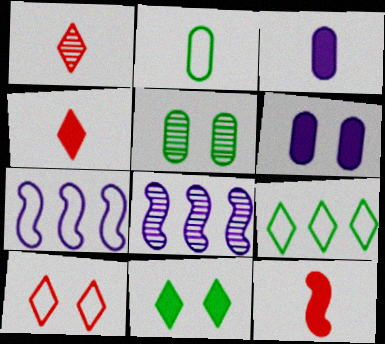[[1, 5, 8], 
[2, 7, 10], 
[4, 5, 7]]